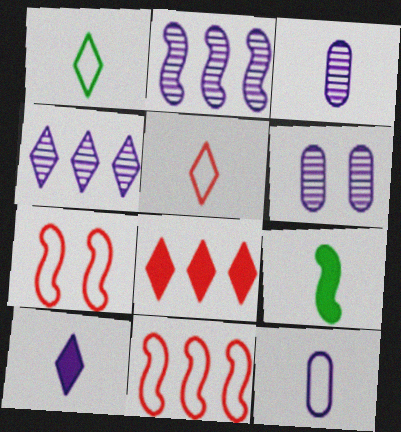[[2, 7, 9], 
[3, 5, 9]]